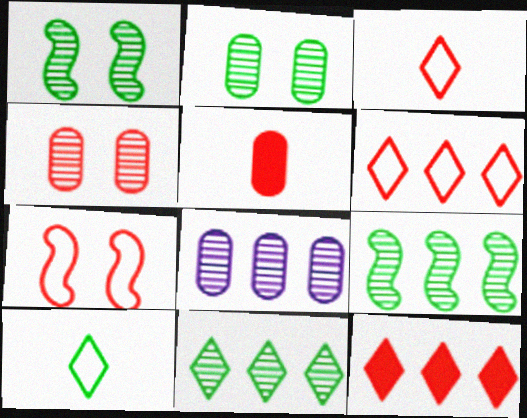[]